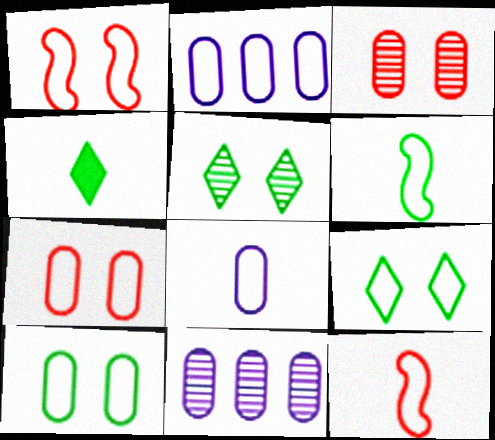[[1, 4, 11], 
[2, 9, 12]]